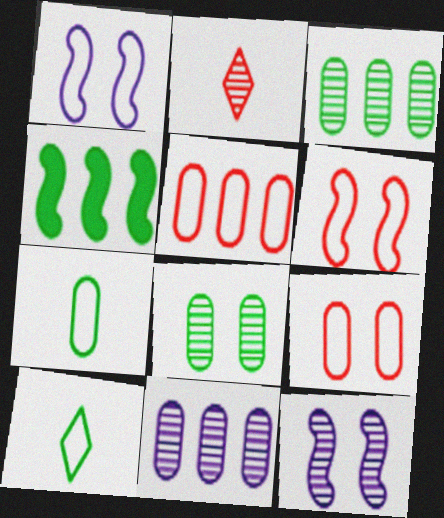[[1, 5, 10], 
[2, 3, 12], 
[4, 8, 10]]